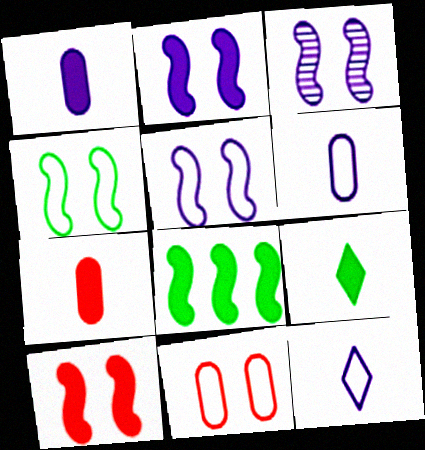[[2, 3, 5], 
[3, 4, 10]]